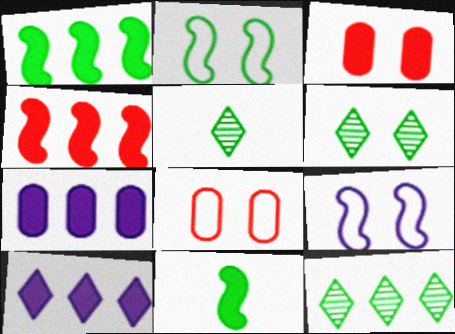[[3, 6, 9], 
[3, 10, 11], 
[5, 6, 12]]